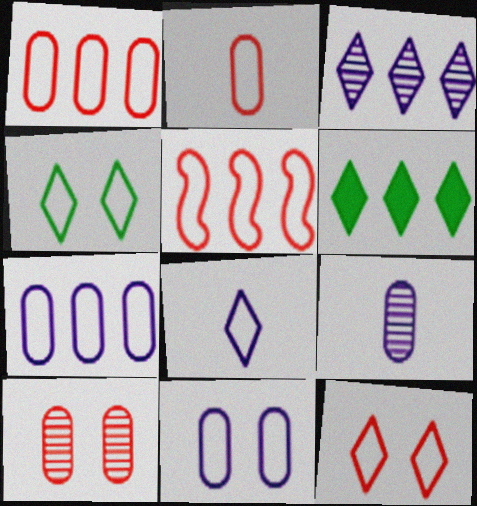[[2, 5, 12]]